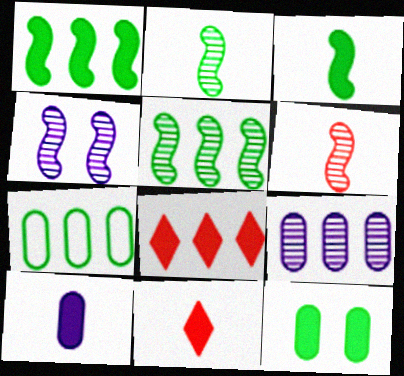[[3, 10, 11], 
[4, 5, 6], 
[4, 7, 11]]